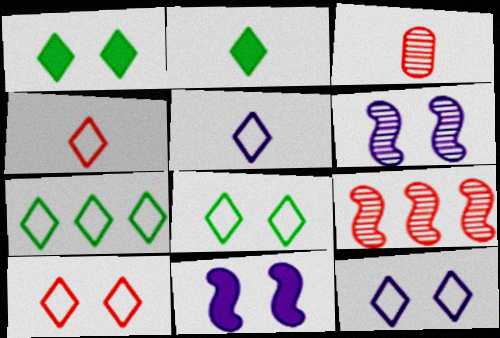[[3, 7, 11], 
[4, 7, 12], 
[5, 7, 10], 
[8, 10, 12]]